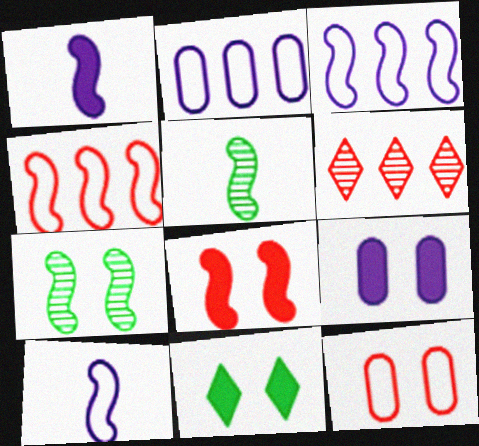[[1, 4, 7], 
[3, 5, 8], 
[8, 9, 11]]